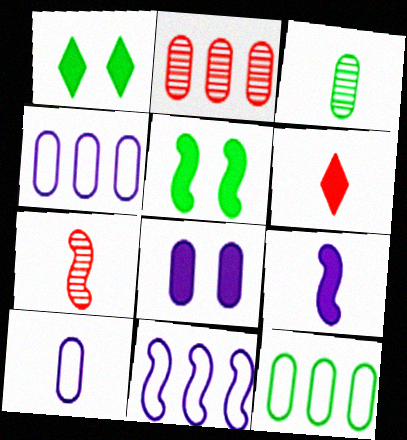[[1, 4, 7], 
[5, 7, 11]]